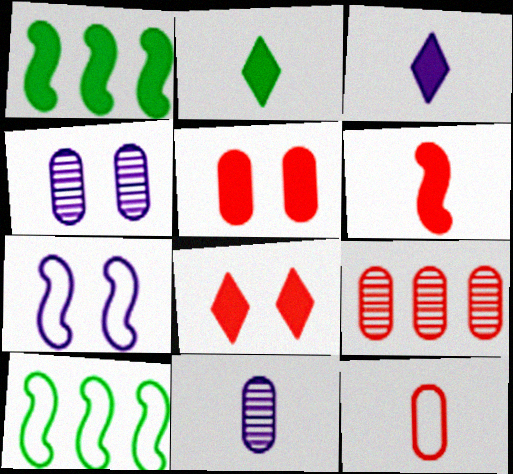[[1, 3, 5], 
[2, 7, 9], 
[5, 9, 12], 
[8, 10, 11]]